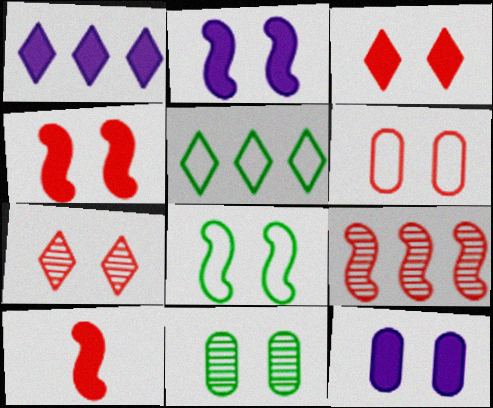[[4, 6, 7], 
[6, 11, 12], 
[7, 8, 12]]